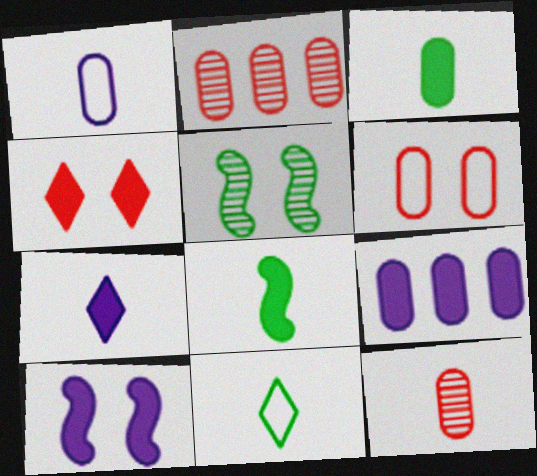[[1, 3, 12], 
[2, 10, 11], 
[4, 8, 9], 
[7, 9, 10]]